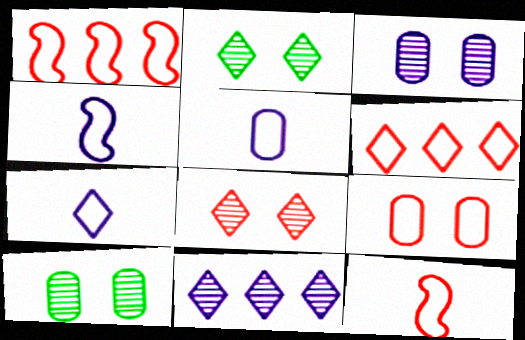[[4, 5, 7], 
[6, 9, 12]]